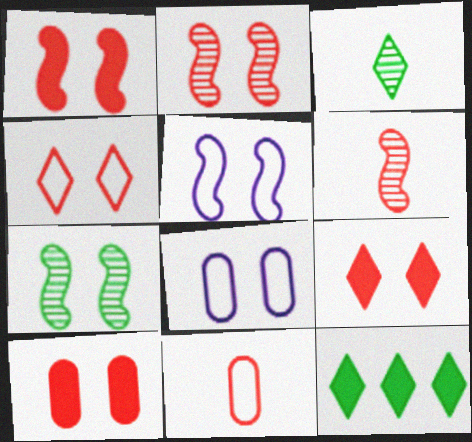[[1, 5, 7], 
[1, 9, 10], 
[2, 4, 10], 
[6, 8, 12], 
[7, 8, 9]]